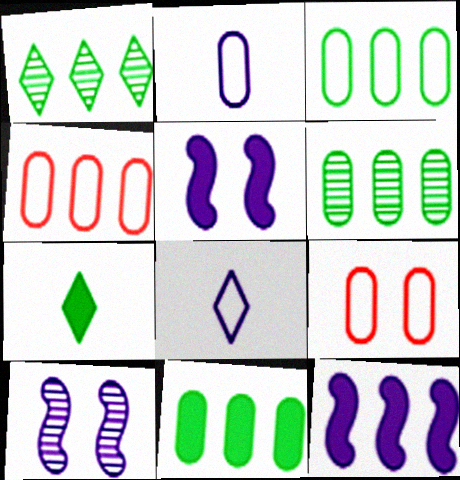[[1, 4, 12], 
[2, 3, 9], 
[3, 6, 11], 
[4, 7, 10]]